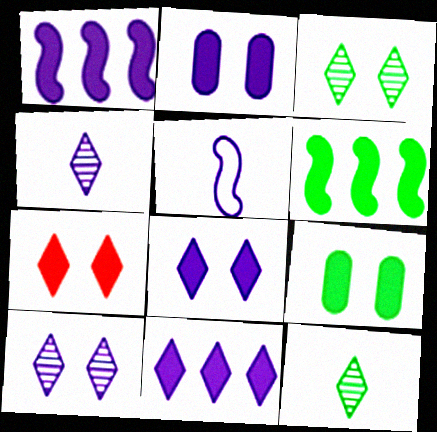[]